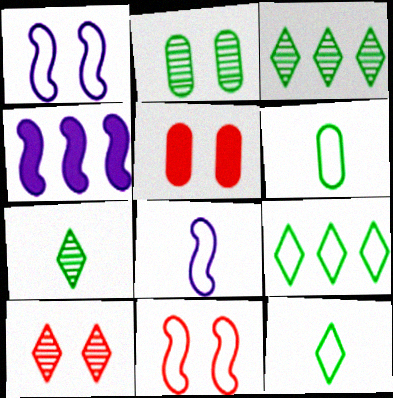[[3, 5, 8], 
[4, 6, 10], 
[5, 10, 11]]